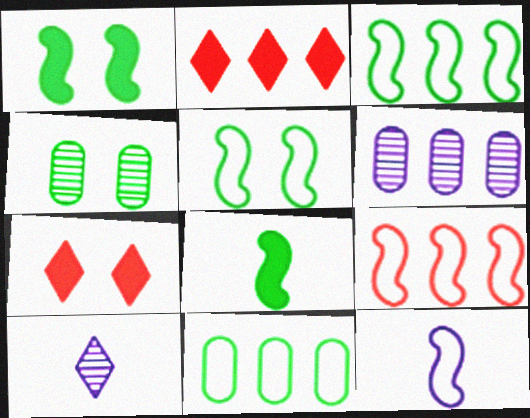[[2, 3, 6], 
[2, 4, 12], 
[5, 9, 12]]